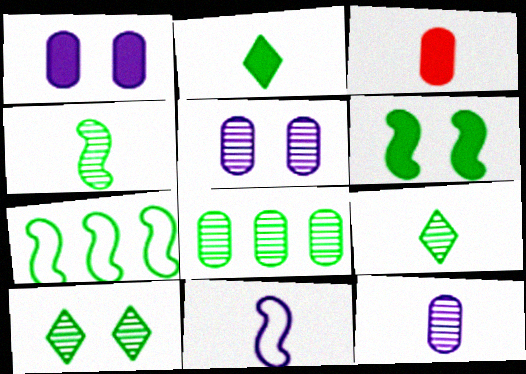[[3, 9, 11], 
[4, 6, 7], 
[4, 8, 10]]